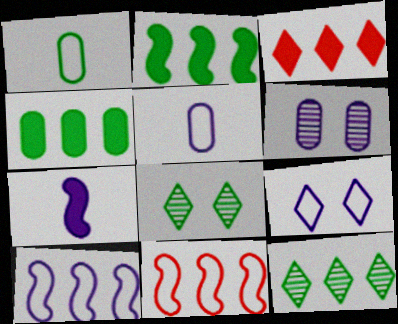[[1, 2, 8], 
[1, 9, 11], 
[5, 9, 10]]